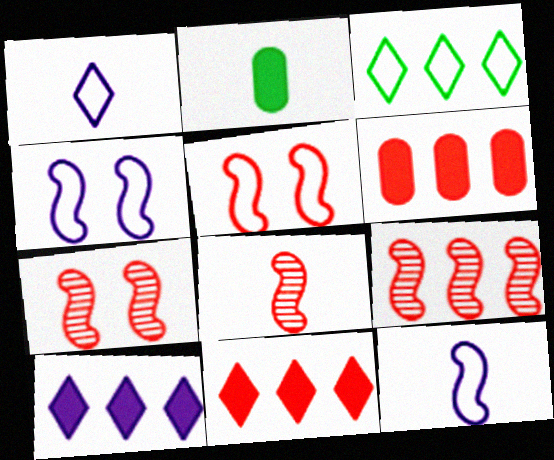[[1, 2, 8], 
[7, 8, 9]]